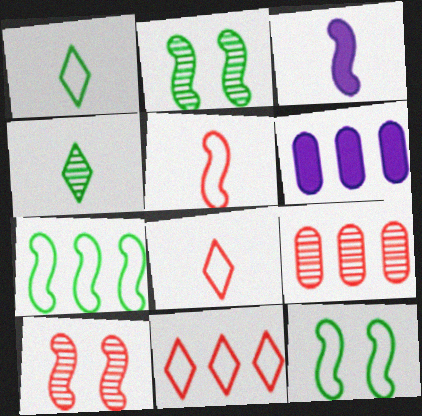[[1, 6, 10], 
[2, 6, 8], 
[3, 7, 10]]